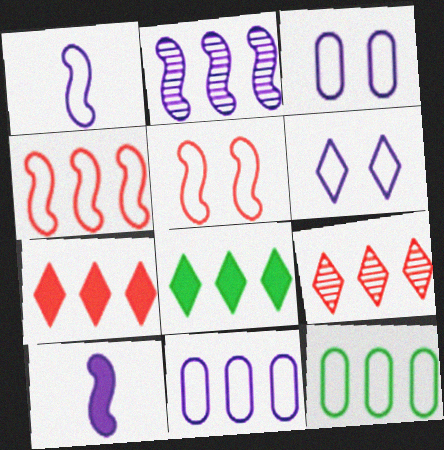[[1, 6, 11], 
[2, 7, 12]]